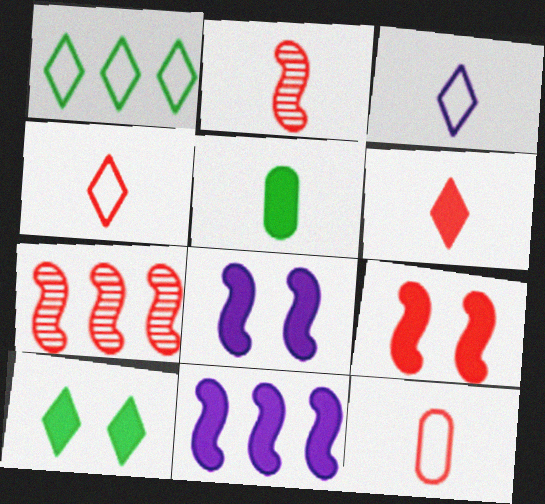[[2, 3, 5], 
[2, 6, 12]]